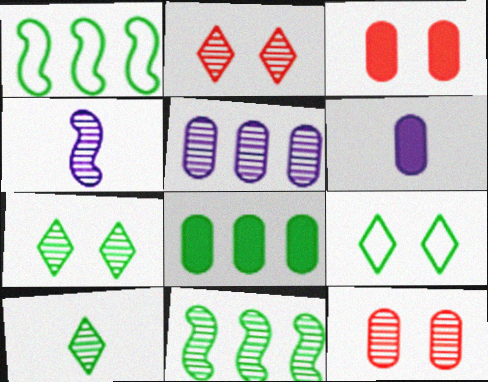[[1, 2, 6], 
[3, 6, 8]]